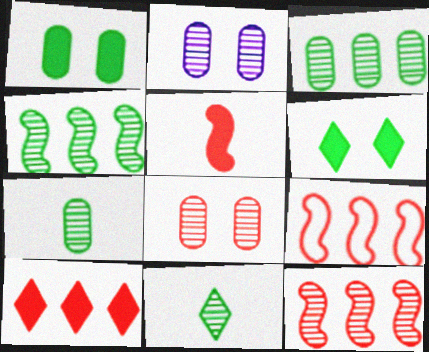[[2, 11, 12]]